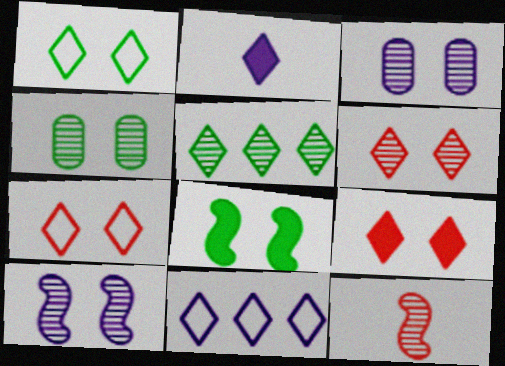[[1, 4, 8], 
[2, 5, 7], 
[3, 5, 12], 
[3, 7, 8], 
[4, 6, 10], 
[6, 7, 9]]